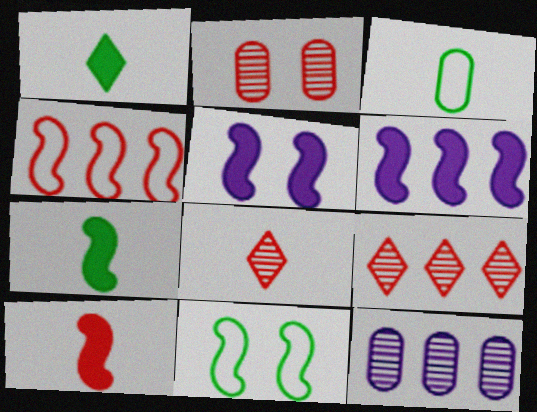[[3, 5, 9]]